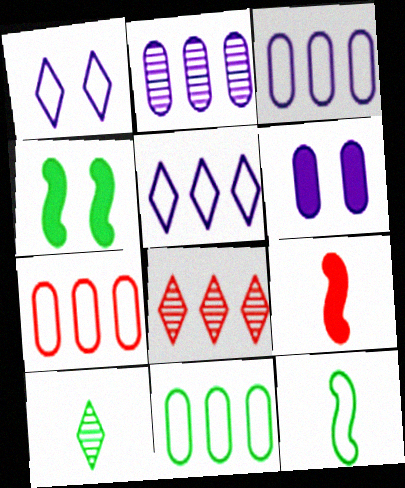[[1, 7, 12], 
[3, 7, 11], 
[4, 10, 11], 
[6, 8, 12]]